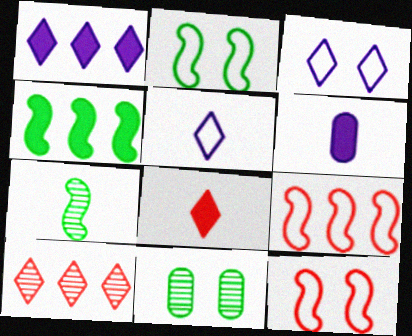[[2, 4, 7], 
[2, 6, 10]]